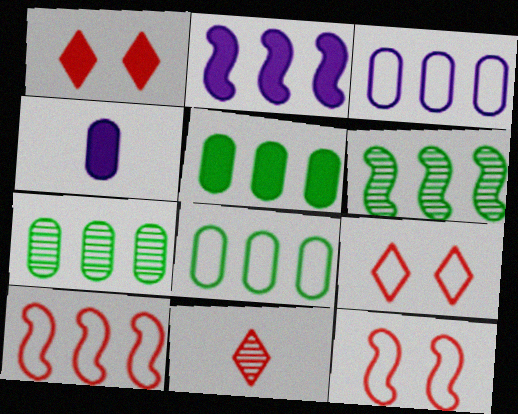[[2, 6, 10], 
[4, 6, 9], 
[5, 7, 8]]